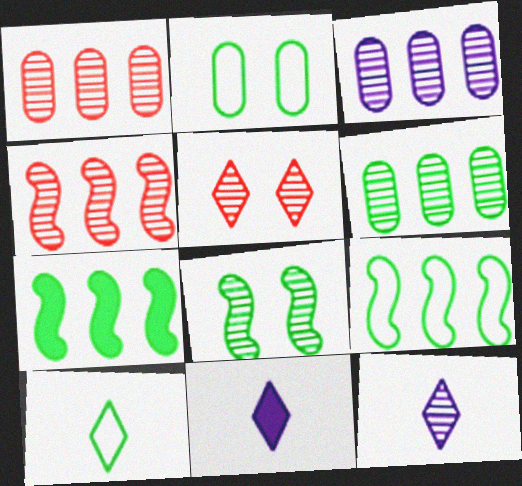[[1, 3, 6], 
[1, 8, 12], 
[2, 4, 11], 
[2, 9, 10]]